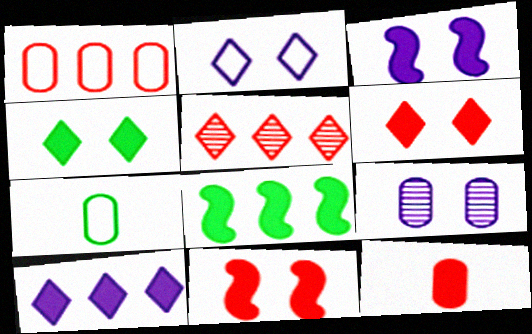[[2, 3, 9], 
[3, 5, 7]]